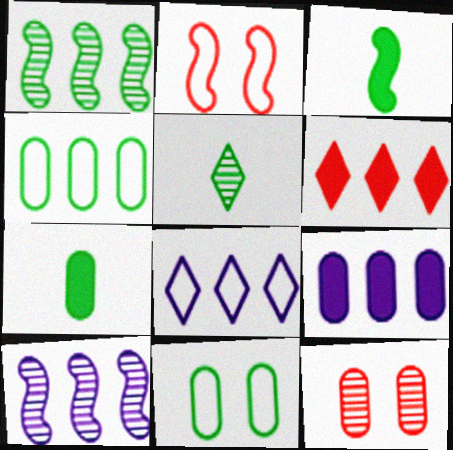[[2, 3, 10], 
[2, 5, 9], 
[3, 8, 12], 
[4, 6, 10], 
[5, 10, 12], 
[8, 9, 10]]